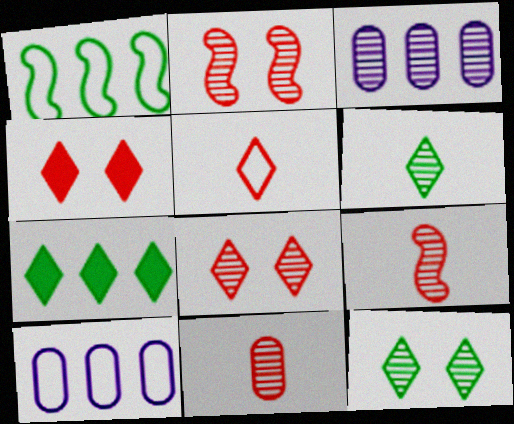[[2, 3, 6], 
[3, 9, 12]]